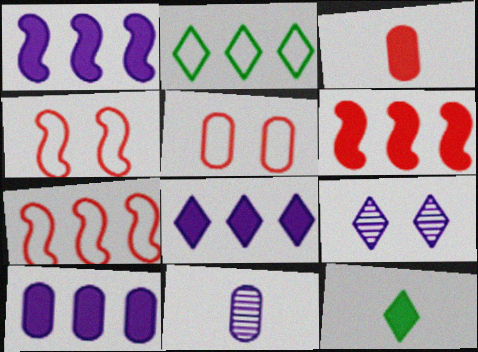[[1, 8, 10]]